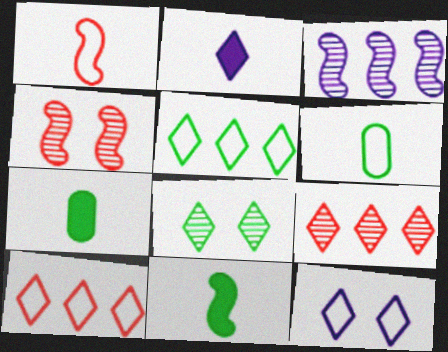[[2, 8, 10]]